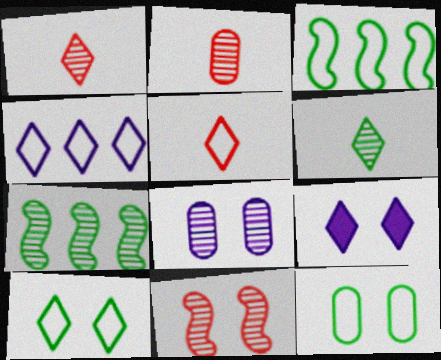[[1, 7, 8], 
[2, 3, 9], 
[4, 5, 10], 
[9, 11, 12]]